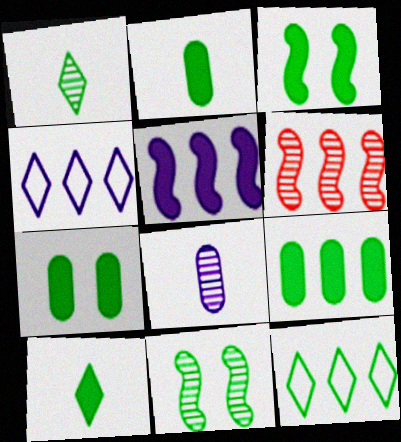[[2, 7, 9], 
[2, 11, 12], 
[3, 9, 10], 
[4, 6, 9]]